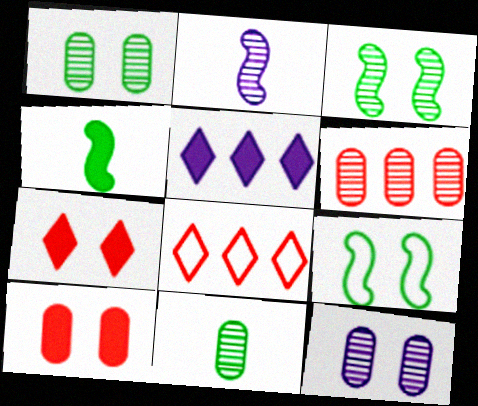[[4, 5, 10], 
[4, 8, 12], 
[6, 11, 12], 
[7, 9, 12]]